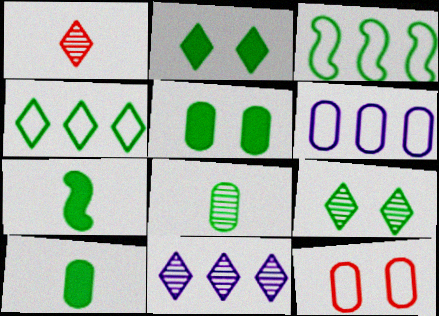[[1, 9, 11], 
[2, 3, 8], 
[3, 9, 10], 
[7, 11, 12]]